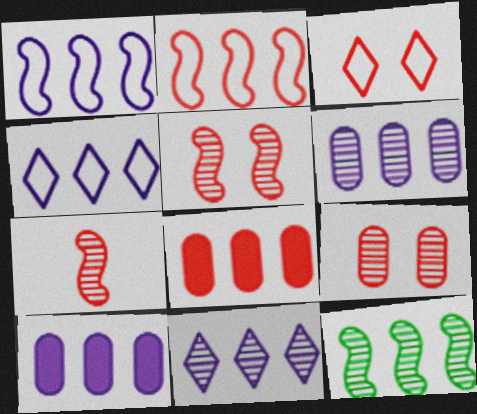[[1, 10, 11], 
[3, 7, 8], 
[4, 8, 12]]